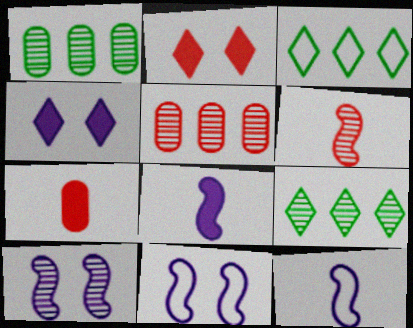[[1, 2, 12], 
[3, 7, 10], 
[7, 9, 11]]